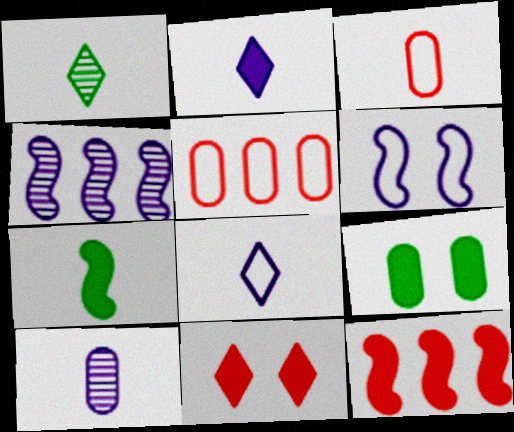[[2, 9, 12], 
[5, 9, 10]]